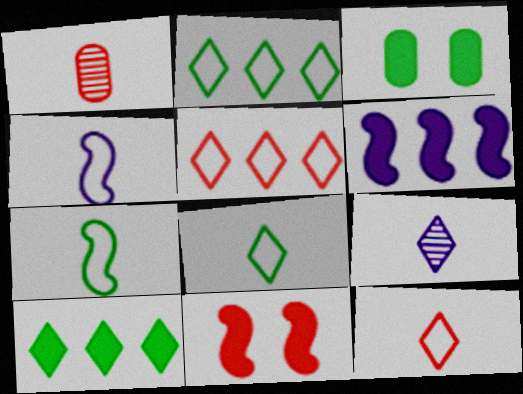[[1, 5, 11]]